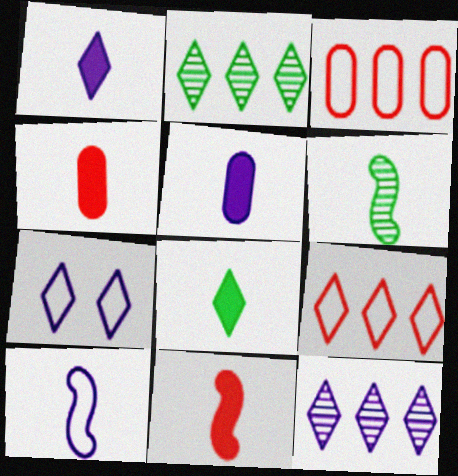[[1, 7, 12], 
[5, 8, 11], 
[6, 10, 11]]